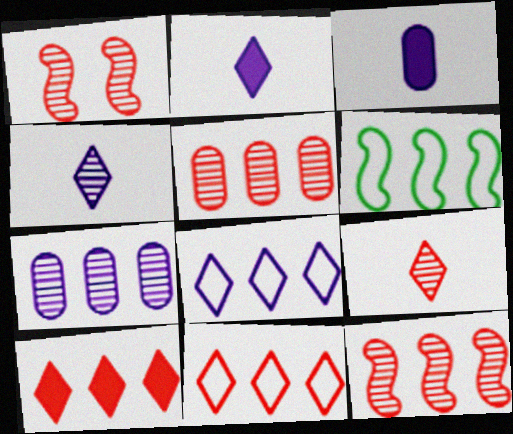[[1, 5, 9], 
[6, 7, 10]]